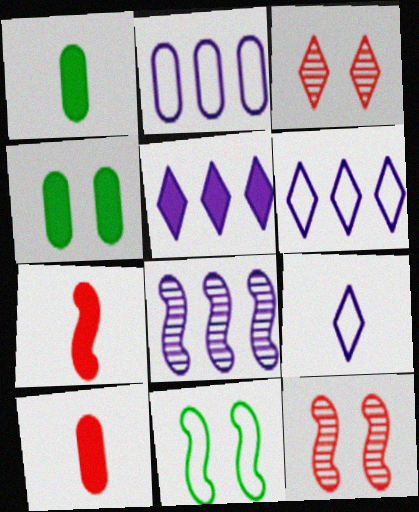[[1, 6, 12], 
[2, 5, 8], 
[4, 5, 7], 
[7, 8, 11]]